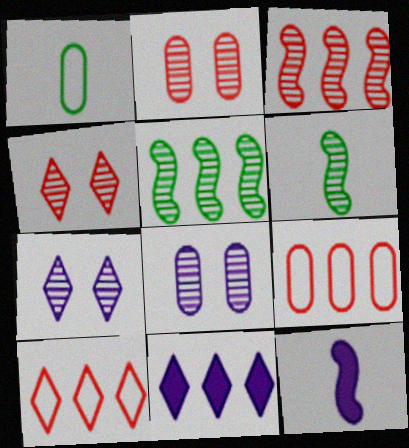[[5, 9, 11]]